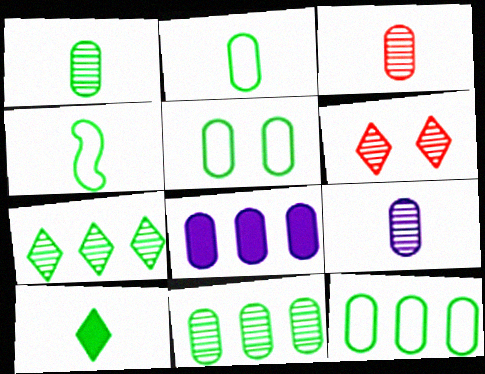[[1, 3, 9], 
[1, 4, 10], 
[2, 5, 12], 
[3, 5, 8], 
[4, 6, 8]]